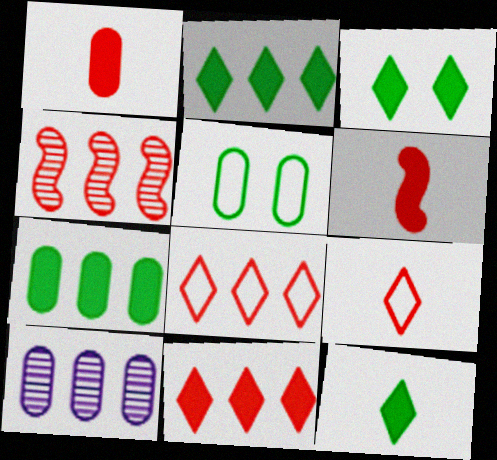[[1, 5, 10], 
[2, 3, 12]]